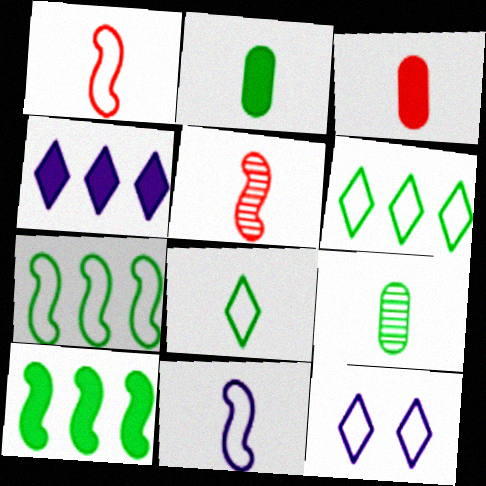[]